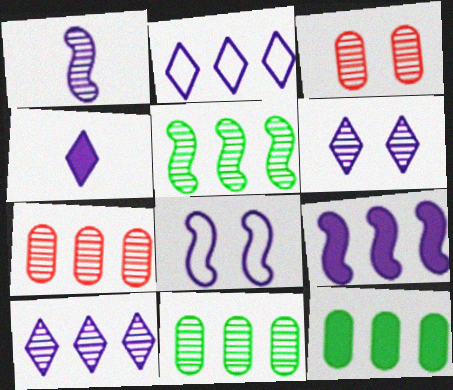[[1, 8, 9], 
[2, 4, 6], 
[5, 7, 10]]